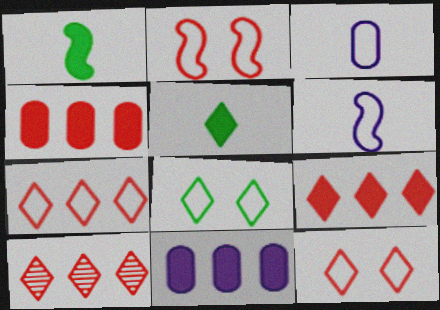[[7, 9, 10]]